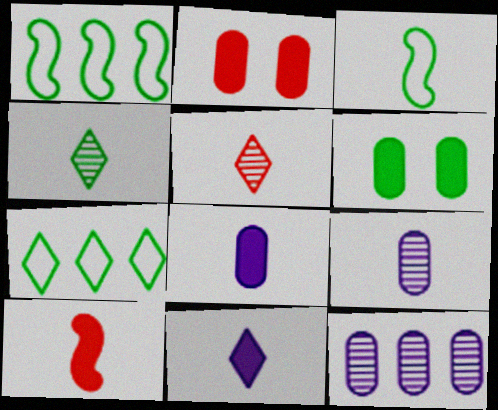[[1, 4, 6], 
[3, 5, 8]]